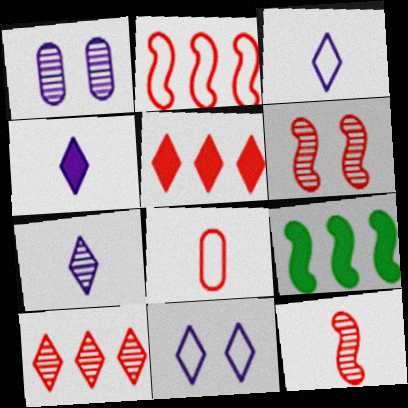[[3, 4, 7], 
[5, 6, 8]]